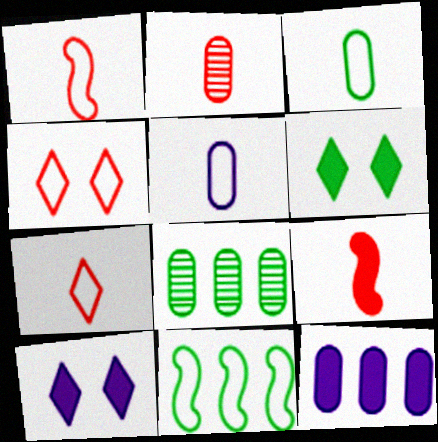[[1, 8, 10], 
[2, 7, 9], 
[2, 10, 11], 
[4, 5, 11], 
[6, 9, 12]]